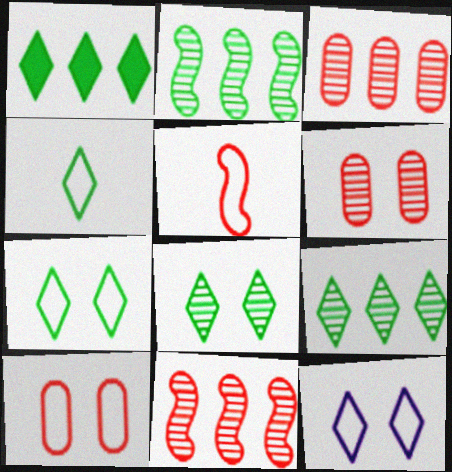[[1, 4, 8]]